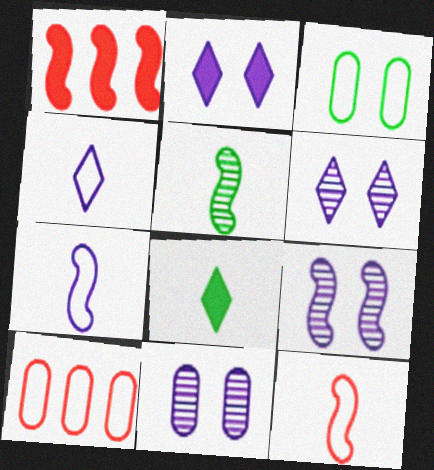[[2, 5, 10], 
[6, 9, 11], 
[8, 9, 10]]